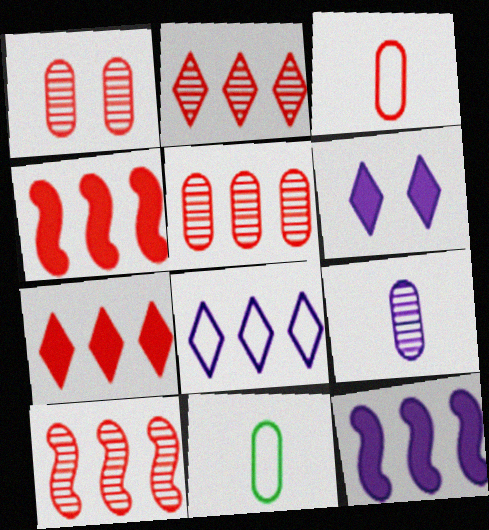[[2, 5, 10], 
[6, 10, 11]]